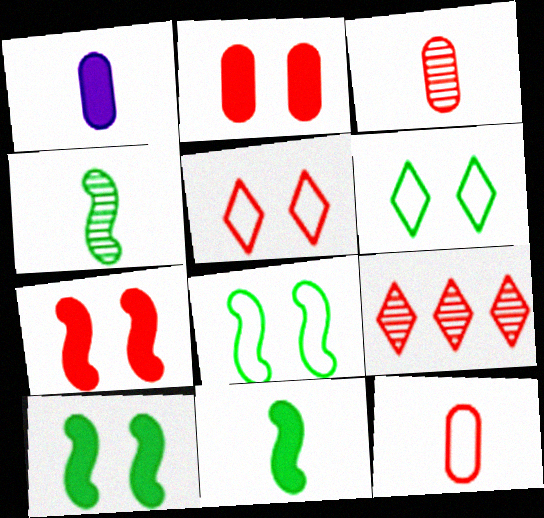[[1, 8, 9], 
[7, 9, 12]]